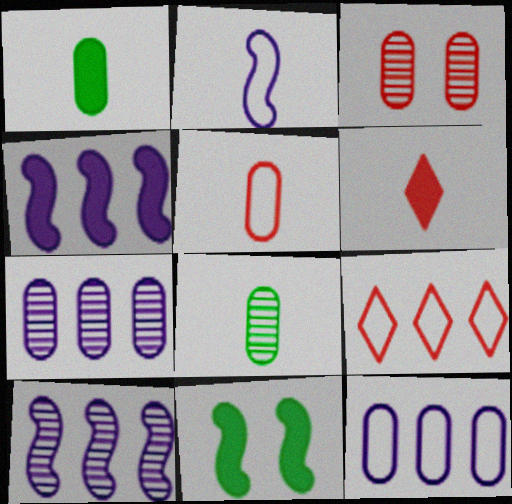[[1, 3, 12], 
[2, 6, 8], 
[3, 7, 8]]